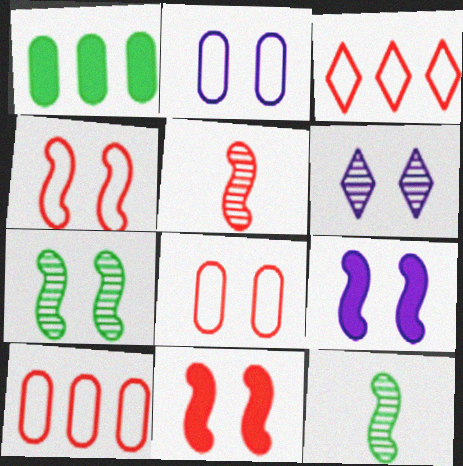[[2, 6, 9], 
[4, 7, 9]]